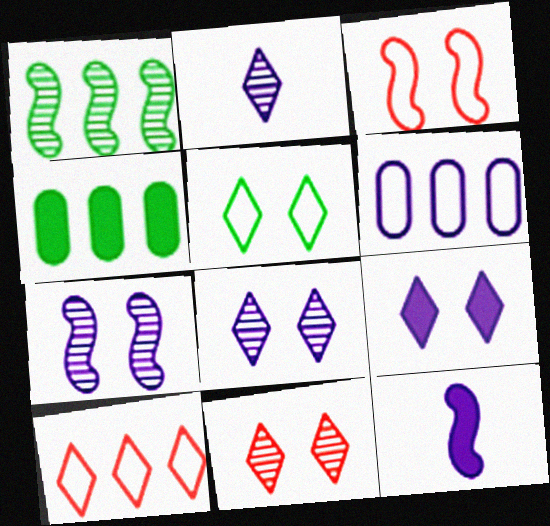[[1, 3, 12], 
[2, 3, 4], 
[5, 9, 11], 
[6, 8, 12]]